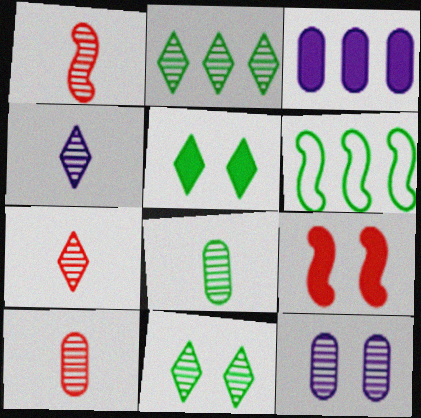[[1, 2, 12], 
[1, 4, 8], 
[1, 7, 10], 
[5, 6, 8]]